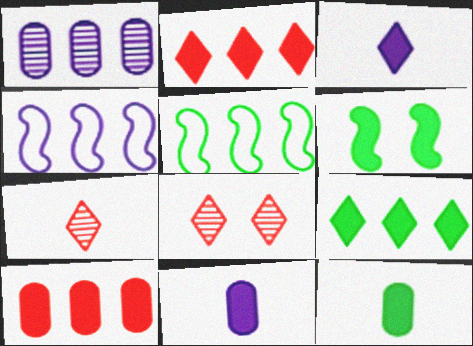[[1, 2, 5], 
[2, 6, 11], 
[3, 6, 10], 
[4, 8, 12], 
[5, 8, 11], 
[6, 9, 12]]